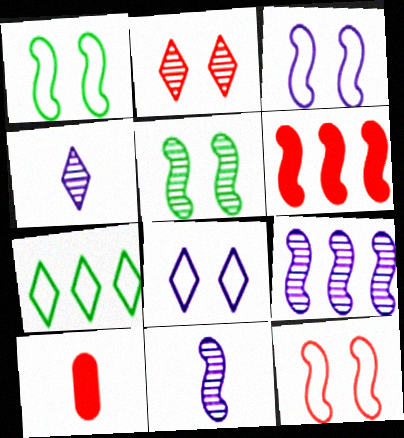[[1, 3, 12], 
[1, 6, 11]]